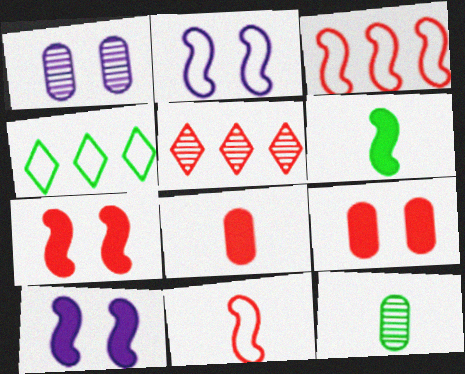[[5, 9, 11]]